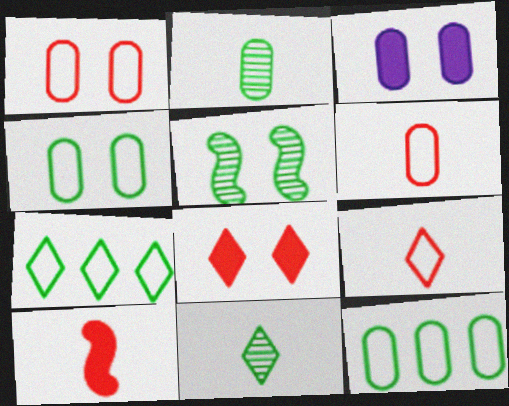[]